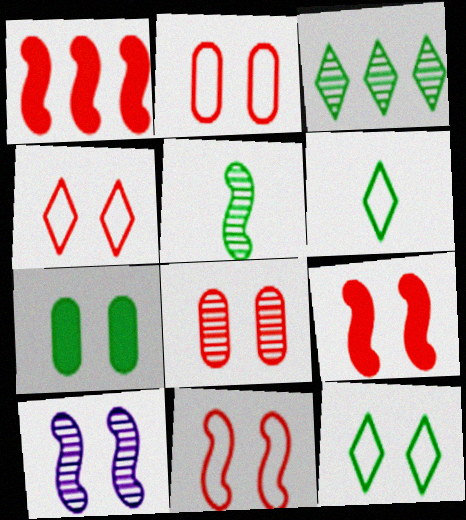[[2, 4, 11], 
[4, 7, 10], 
[4, 8, 9]]